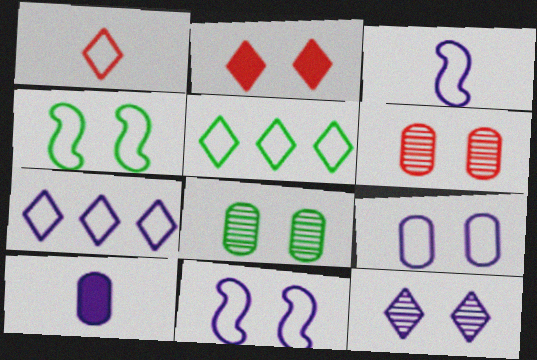[[2, 8, 11], 
[3, 7, 9]]